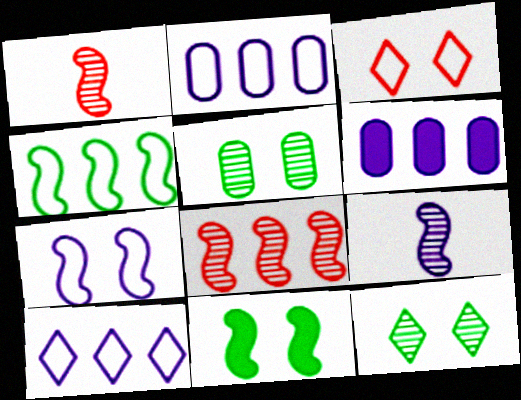[]